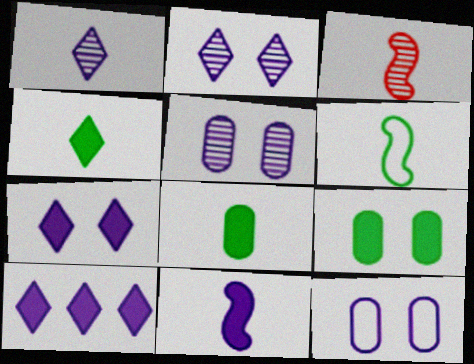[[3, 6, 11]]